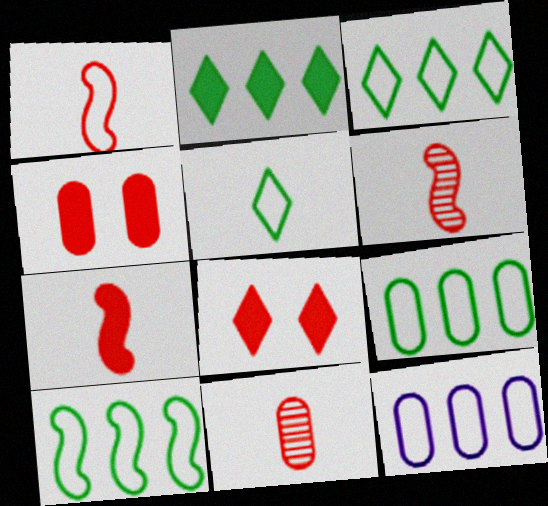[[1, 6, 7], 
[3, 9, 10]]